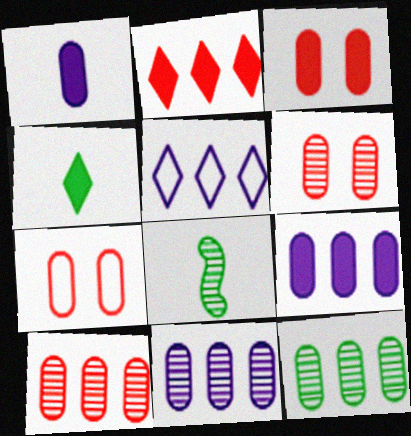[[1, 7, 12], 
[3, 5, 8], 
[3, 6, 7], 
[10, 11, 12]]